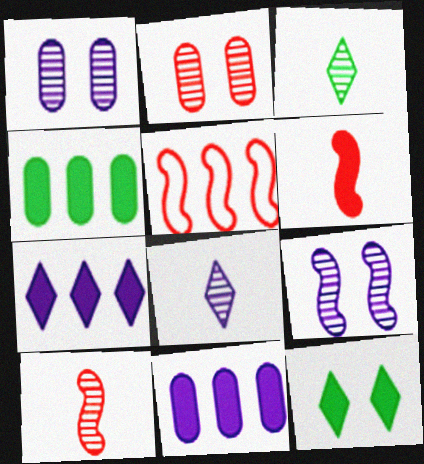[[6, 11, 12]]